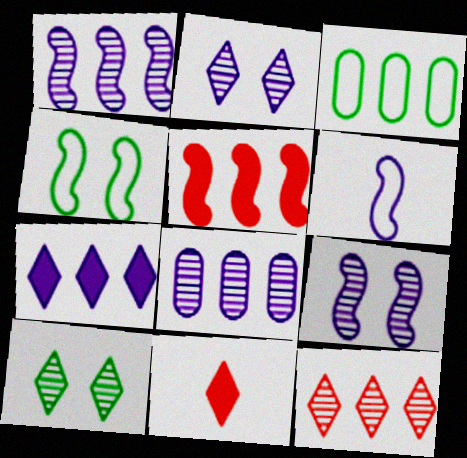[[3, 9, 11], 
[4, 8, 11]]